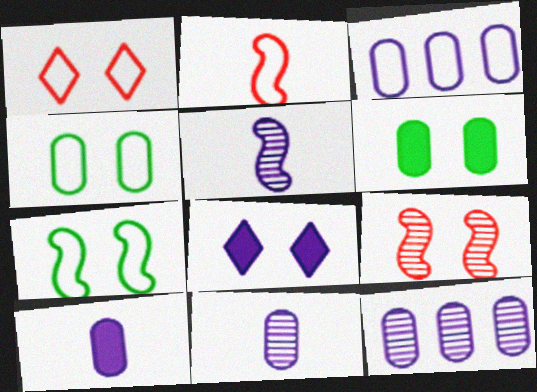[[3, 5, 8], 
[4, 8, 9]]